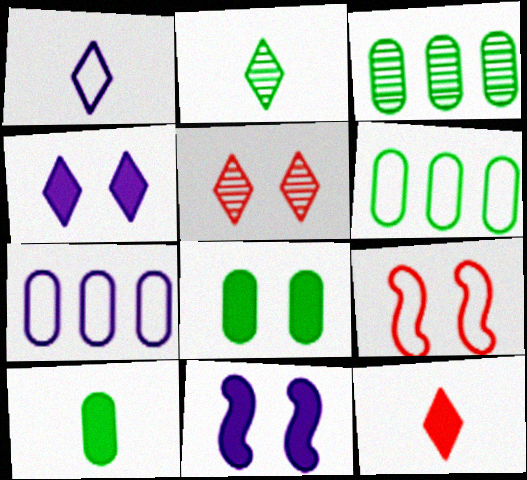[[1, 2, 12], 
[1, 6, 9]]